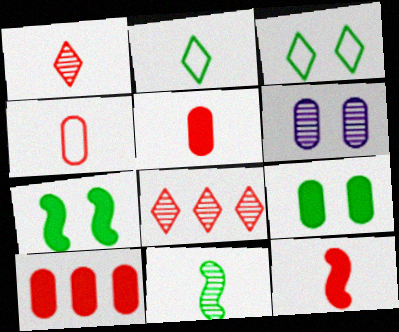[[1, 4, 12], 
[6, 8, 11]]